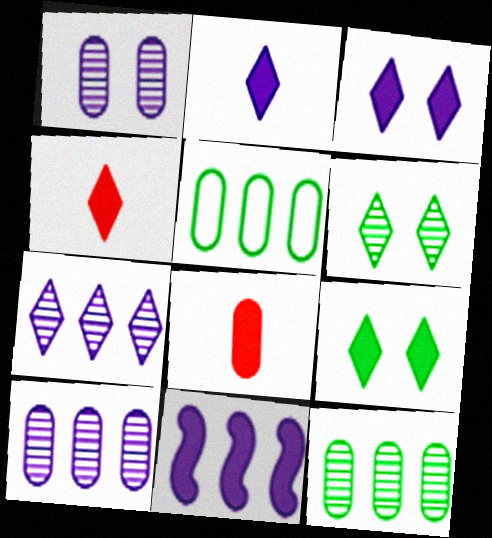[[1, 5, 8], 
[8, 9, 11]]